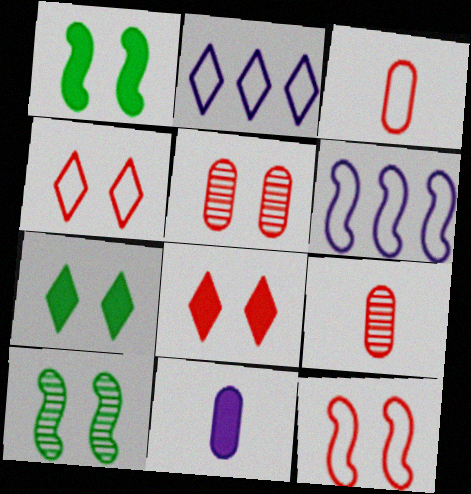[[1, 2, 9], 
[5, 8, 12], 
[6, 7, 9]]